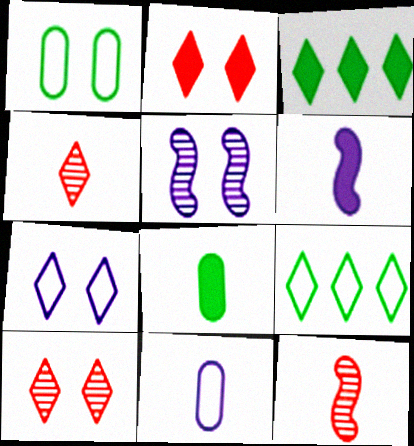[[1, 2, 5], 
[3, 4, 7]]